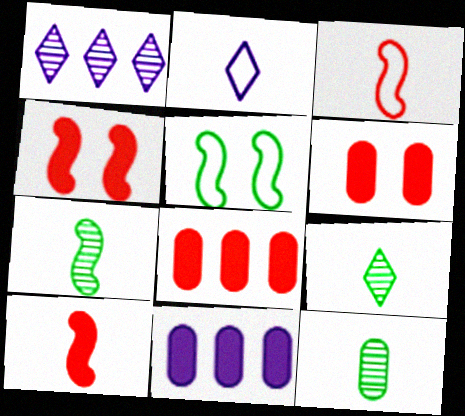[[2, 10, 12], 
[7, 9, 12]]